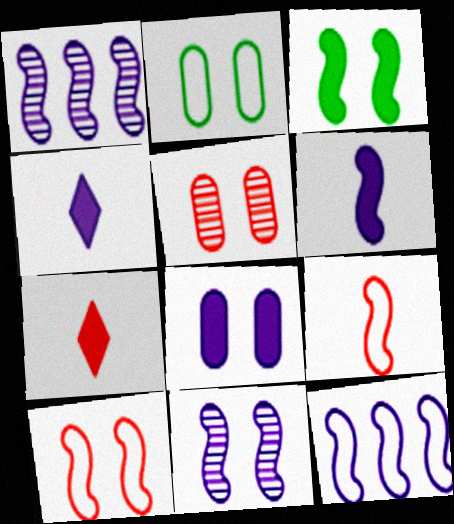[[1, 2, 7], 
[1, 3, 9], 
[2, 5, 8], 
[3, 10, 11], 
[6, 11, 12]]